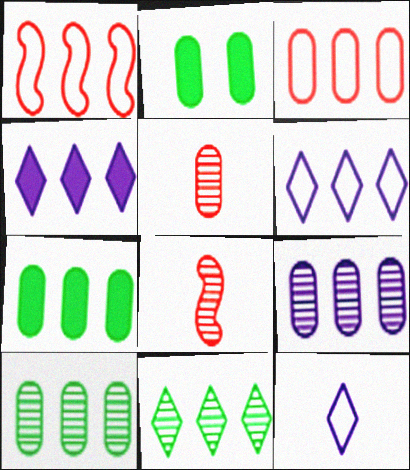[[1, 4, 10], 
[2, 6, 8], 
[3, 7, 9]]